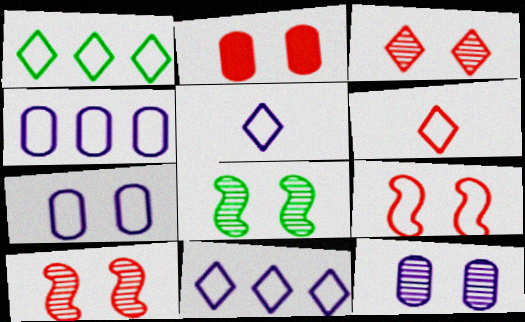[[2, 3, 9], 
[3, 8, 12]]